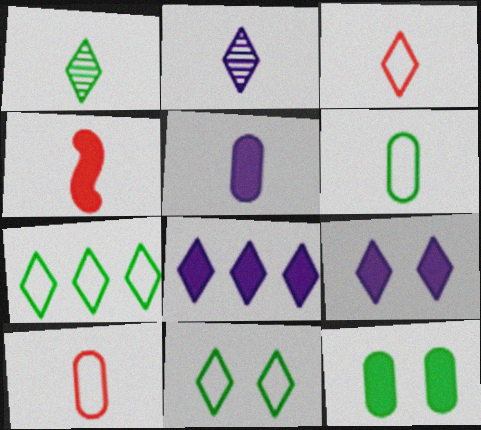[[2, 4, 6], 
[4, 8, 12]]